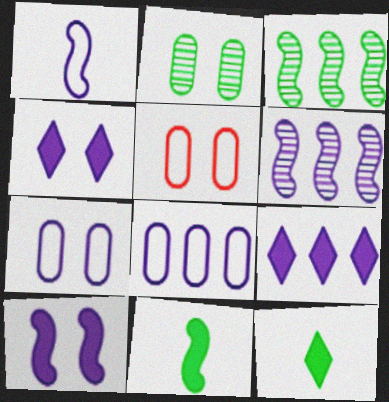[[1, 6, 10], 
[5, 6, 12], 
[6, 8, 9]]